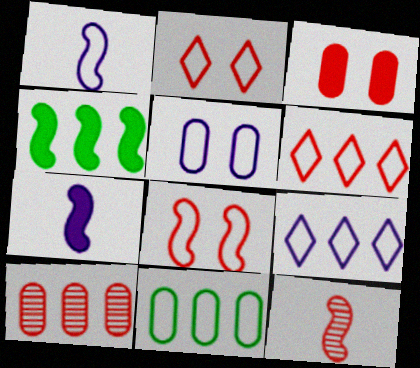[[1, 2, 11], 
[1, 5, 9], 
[3, 6, 12], 
[4, 9, 10]]